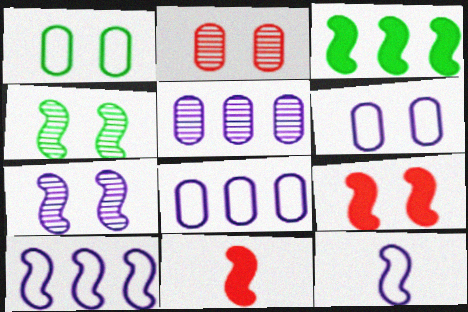[[4, 10, 11]]